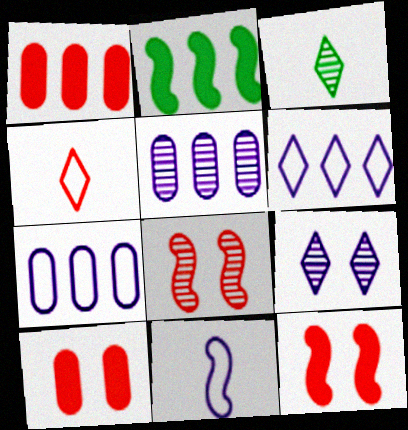[[1, 4, 8], 
[2, 8, 11], 
[3, 5, 8], 
[3, 7, 12]]